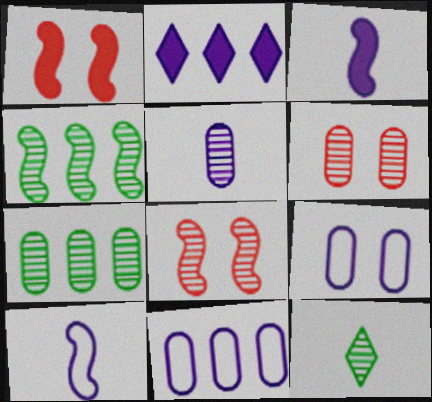[[1, 4, 10], 
[1, 11, 12], 
[5, 6, 7]]